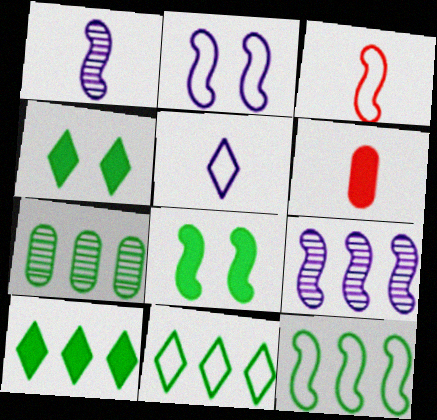[[2, 3, 12], 
[3, 8, 9], 
[7, 10, 12]]